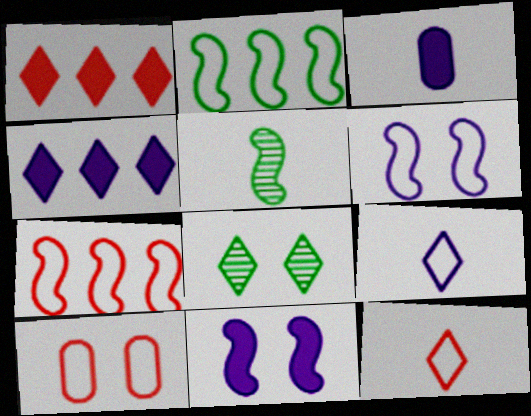[[1, 8, 9], 
[2, 9, 10], 
[3, 4, 11], 
[3, 5, 12], 
[3, 7, 8], 
[4, 5, 10], 
[4, 8, 12], 
[5, 7, 11], 
[7, 10, 12], 
[8, 10, 11]]